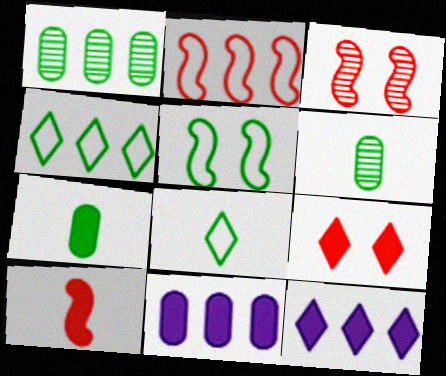[[1, 2, 12], 
[2, 3, 10], 
[3, 8, 11]]